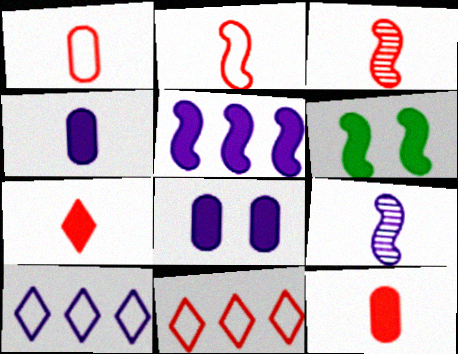[[1, 3, 7], 
[8, 9, 10]]